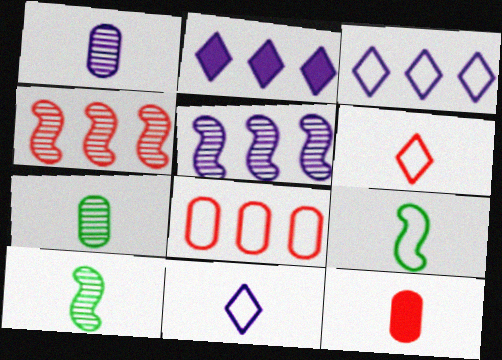[[10, 11, 12]]